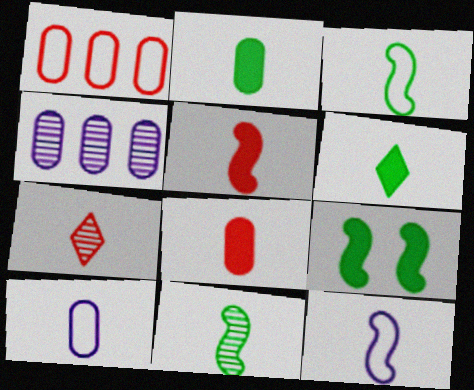[[2, 7, 12], 
[5, 11, 12]]